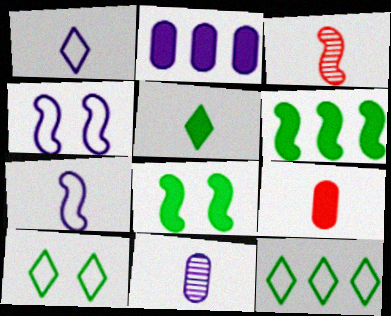[[2, 3, 10], 
[3, 4, 6]]